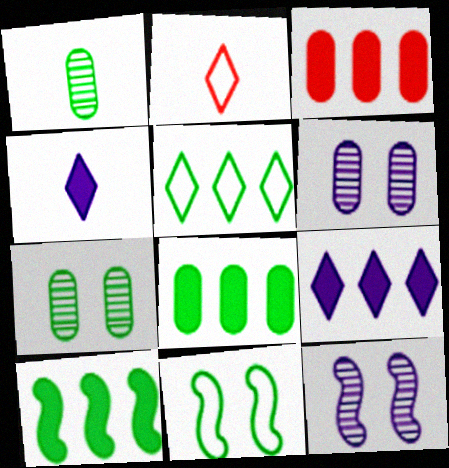[[2, 6, 10], 
[2, 8, 12], 
[3, 9, 10]]